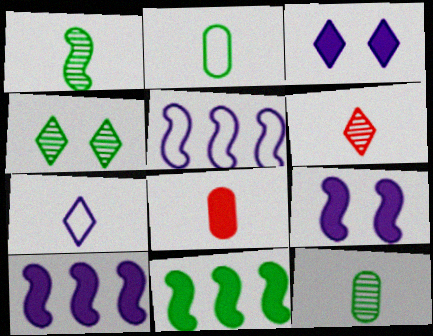[[1, 7, 8], 
[2, 4, 11], 
[3, 8, 11], 
[4, 5, 8]]